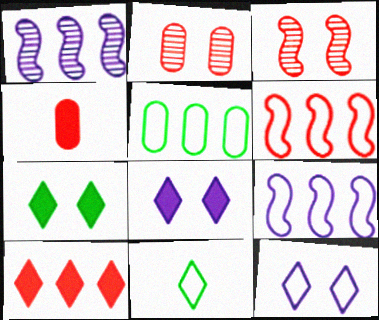[[1, 5, 10]]